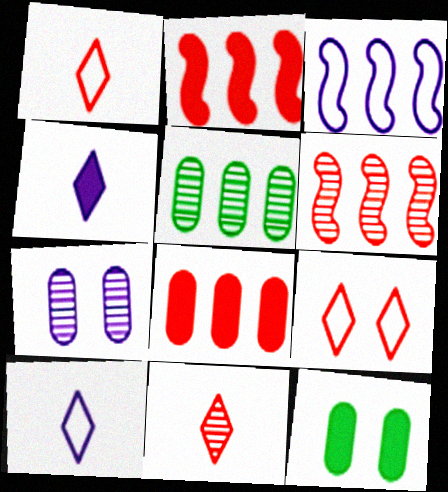[[2, 4, 12], 
[3, 4, 7], 
[3, 11, 12], 
[6, 10, 12]]